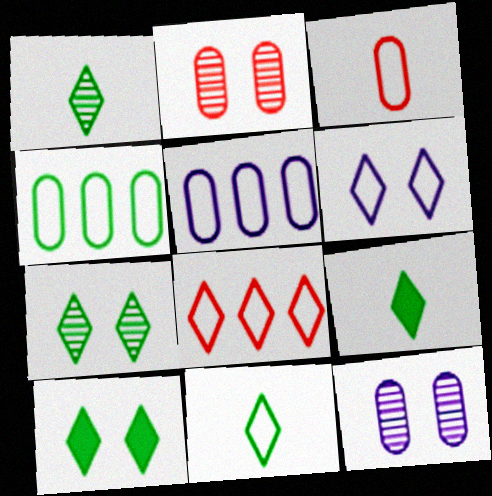[[1, 9, 11], 
[6, 8, 11]]